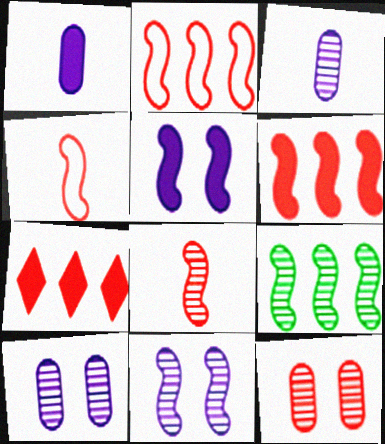[[4, 5, 9], 
[4, 7, 12], 
[8, 9, 11]]